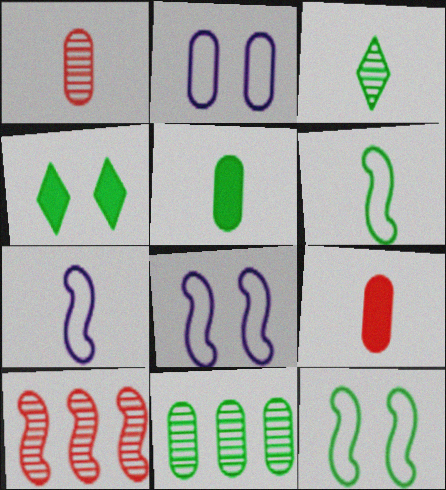[[2, 9, 11], 
[3, 5, 6], 
[3, 7, 9], 
[4, 6, 11]]